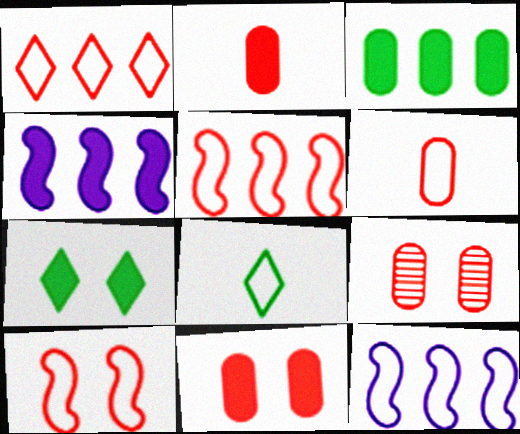[[1, 6, 10], 
[2, 4, 7], 
[4, 8, 9]]